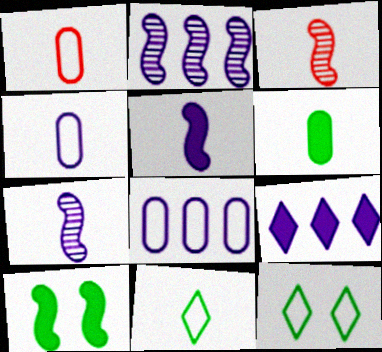[[2, 8, 9]]